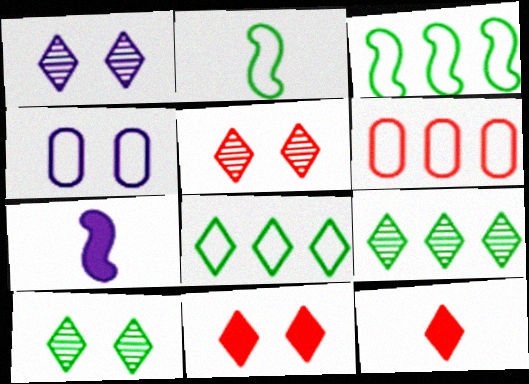[[1, 5, 10], 
[1, 8, 12], 
[6, 7, 10]]